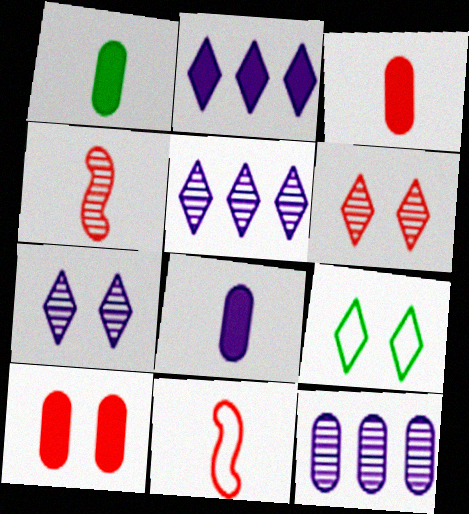[[1, 3, 8]]